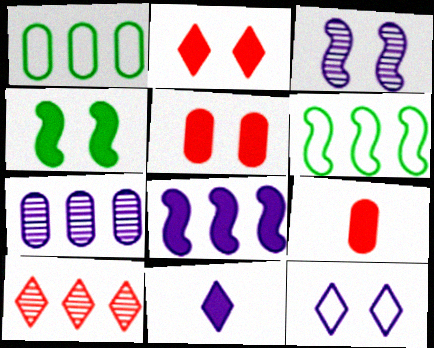[[1, 8, 10]]